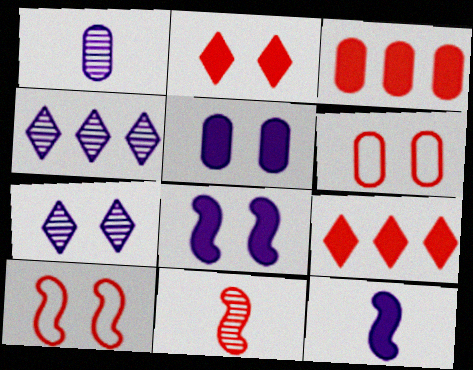[[6, 9, 11]]